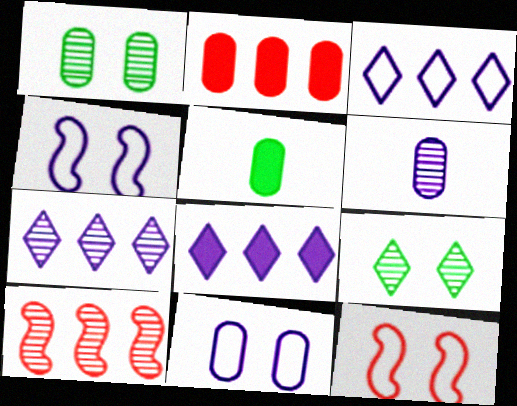[[3, 7, 8], 
[4, 6, 8], 
[5, 7, 12], 
[6, 9, 10]]